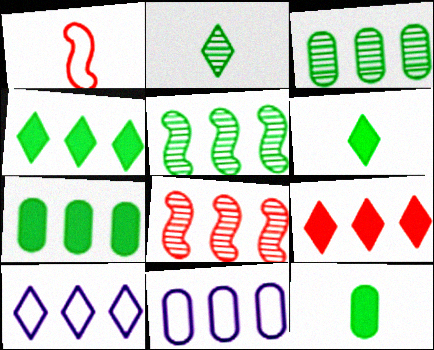[[4, 8, 11], 
[5, 9, 11], 
[7, 8, 10]]